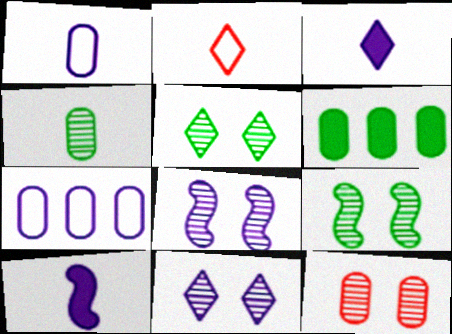[[1, 6, 12], 
[2, 4, 10], 
[2, 6, 8], 
[3, 7, 8], 
[5, 8, 12], 
[7, 10, 11], 
[9, 11, 12]]